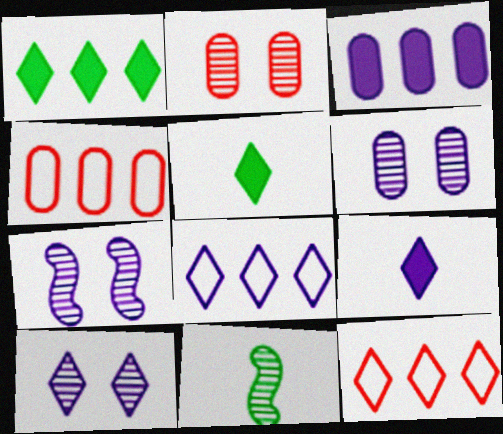[[4, 5, 7], 
[5, 10, 12], 
[6, 7, 10], 
[8, 9, 10]]